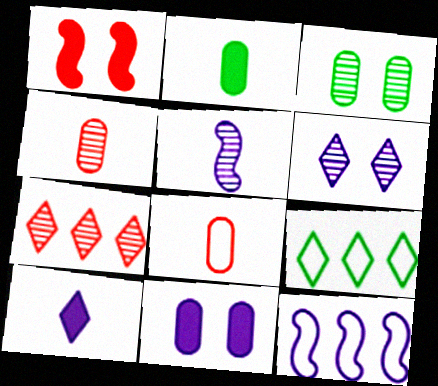[[1, 7, 8], 
[3, 5, 7]]